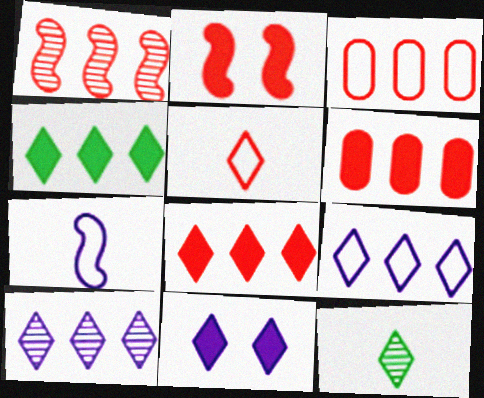[[1, 3, 8]]